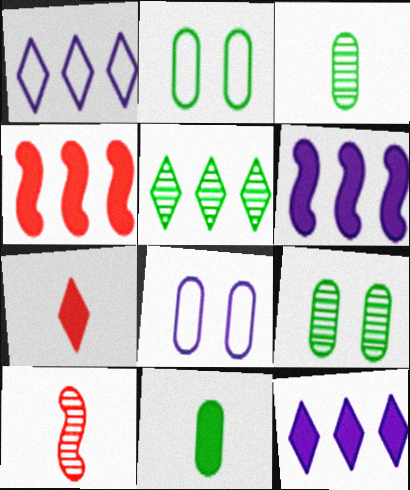[[2, 10, 12]]